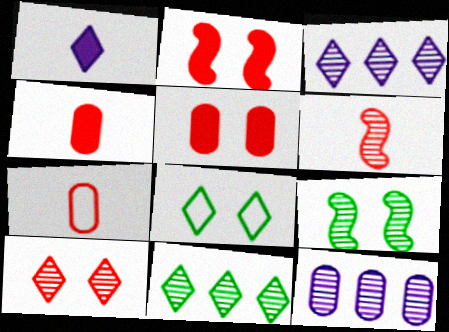[]